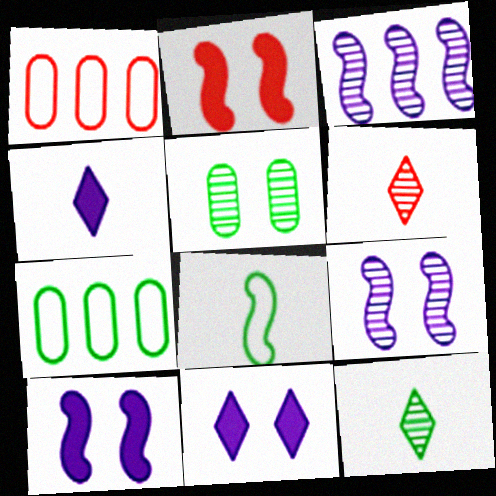[[1, 2, 6], 
[1, 10, 12], 
[2, 3, 8], 
[3, 5, 6], 
[6, 7, 10]]